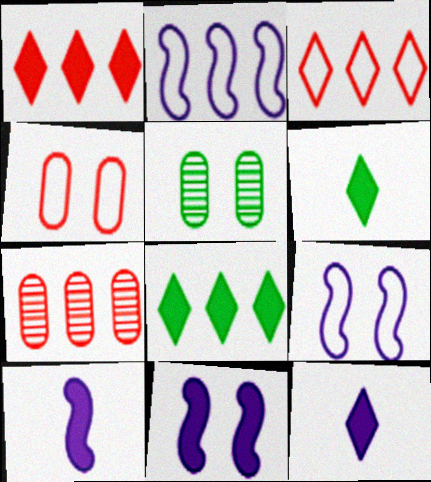[[2, 7, 8], 
[3, 5, 10], 
[6, 7, 9]]